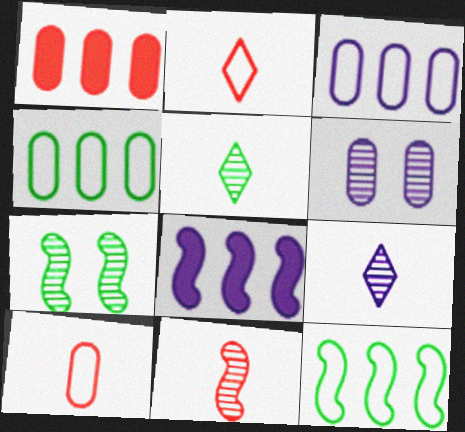[]